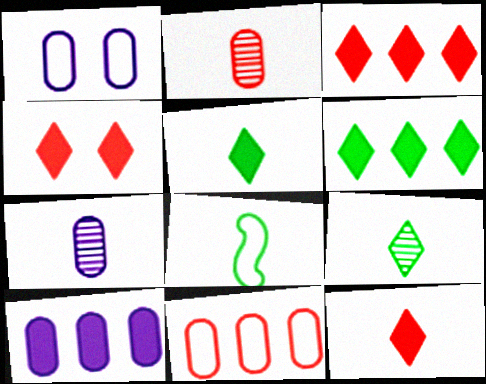[[1, 7, 10], 
[3, 4, 12], 
[7, 8, 12]]